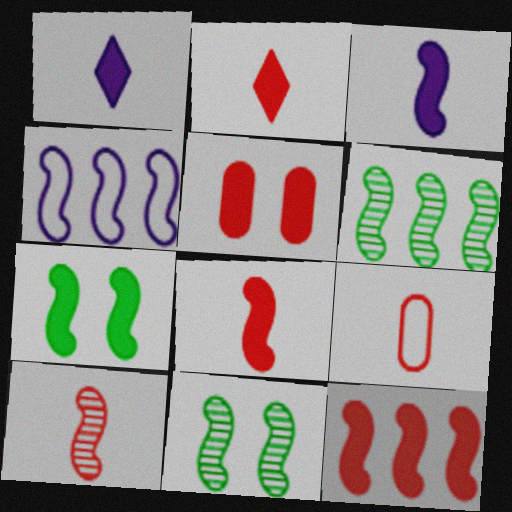[[2, 5, 12], 
[2, 9, 10], 
[3, 7, 12], 
[4, 6, 12], 
[4, 7, 10], 
[4, 8, 11]]